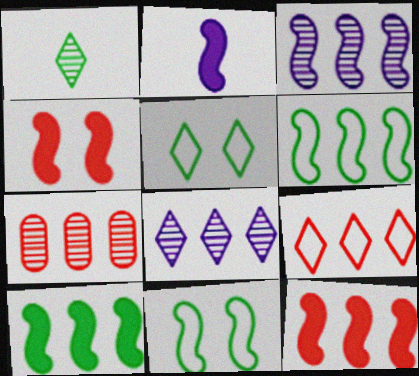[[2, 4, 10], 
[2, 5, 7], 
[3, 6, 12], 
[7, 9, 12]]